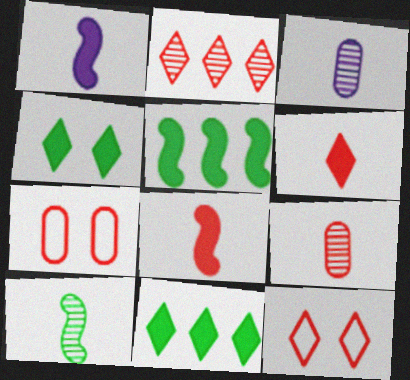[[2, 6, 12], 
[2, 7, 8], 
[3, 5, 12]]